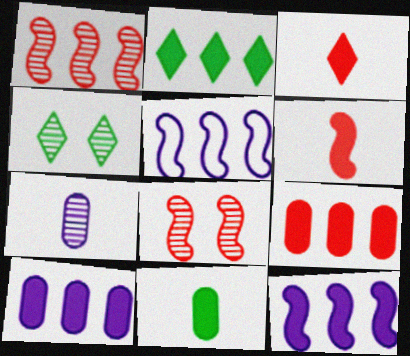[[1, 4, 7], 
[2, 9, 12]]